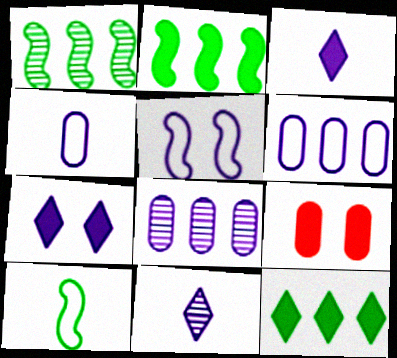[[2, 3, 9], 
[3, 5, 8]]